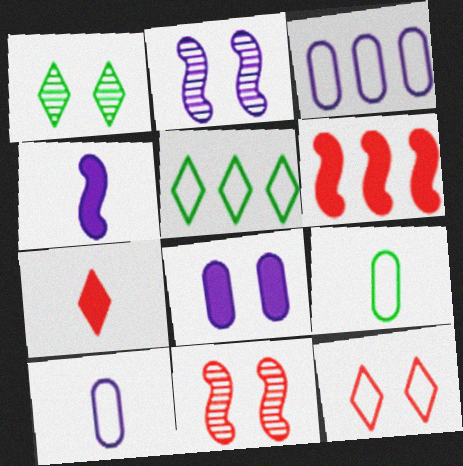[[1, 6, 10]]